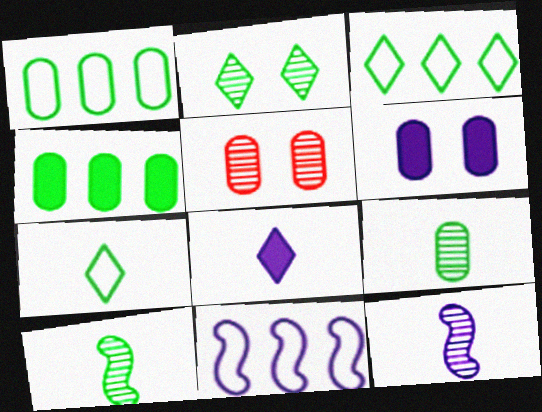[]